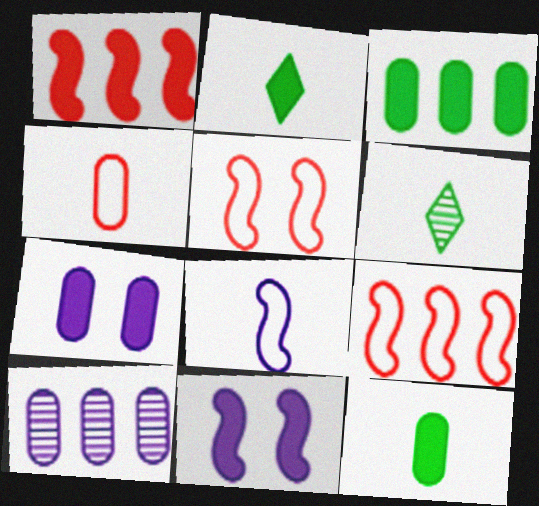[[1, 2, 7], 
[2, 5, 10], 
[6, 7, 9]]